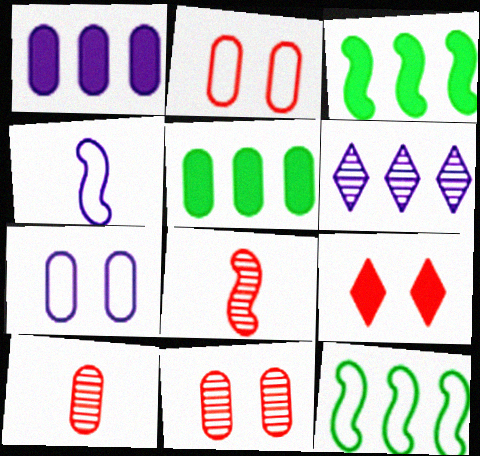[[5, 7, 10]]